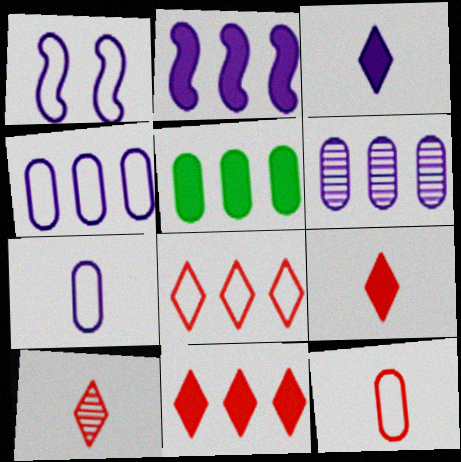[[1, 3, 6], 
[1, 5, 10], 
[2, 5, 11]]